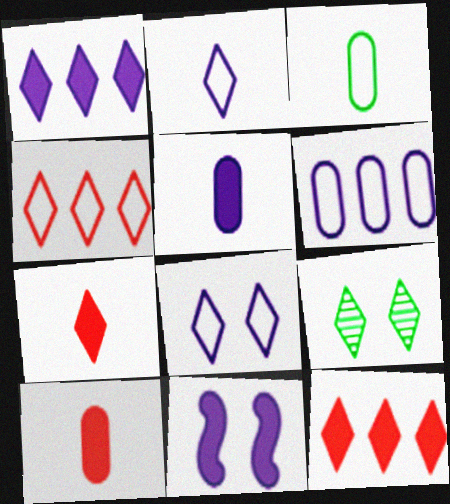[[1, 5, 11], 
[2, 9, 12]]